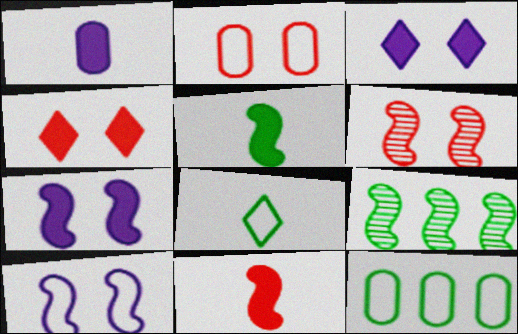[[2, 4, 6], 
[9, 10, 11]]